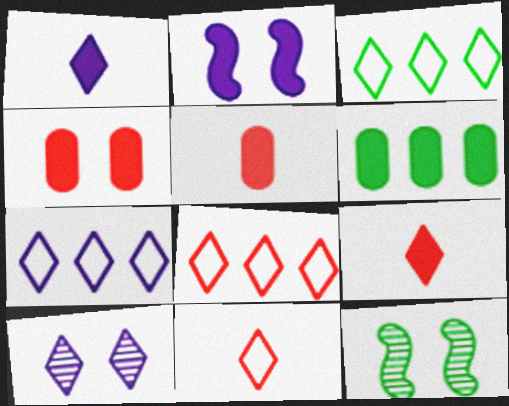[[1, 7, 10], 
[2, 6, 9], 
[3, 7, 8], 
[3, 9, 10], 
[5, 7, 12]]